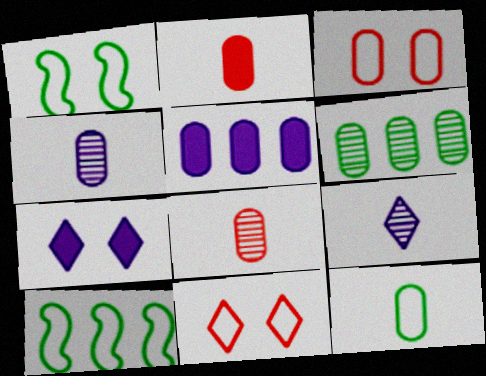[[2, 4, 12], 
[7, 8, 10]]